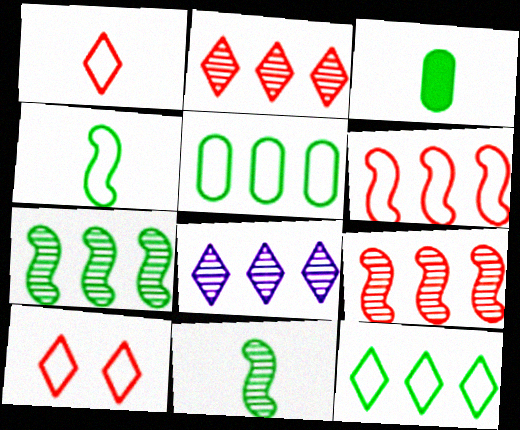[]